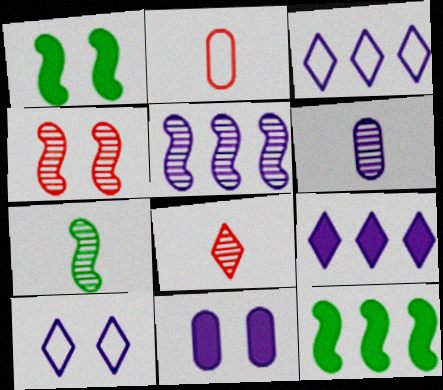[[4, 5, 7], 
[6, 7, 8]]